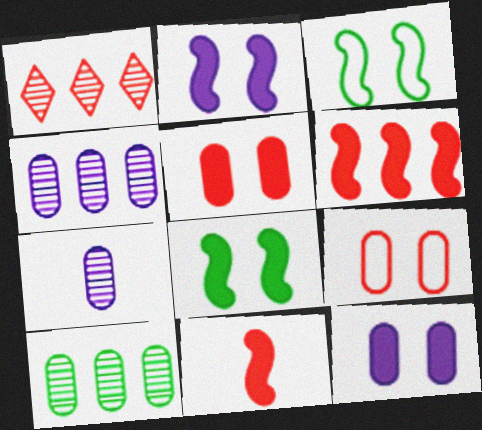[[1, 9, 11]]